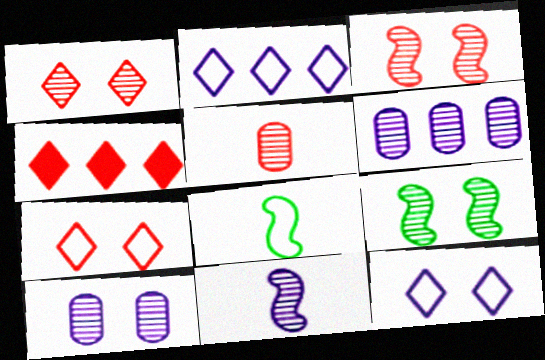[[1, 9, 10], 
[4, 8, 10]]